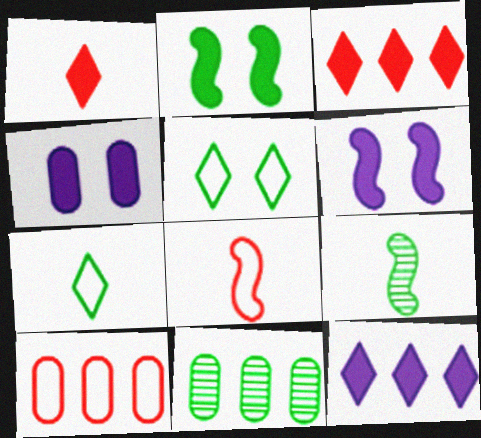[[2, 7, 11]]